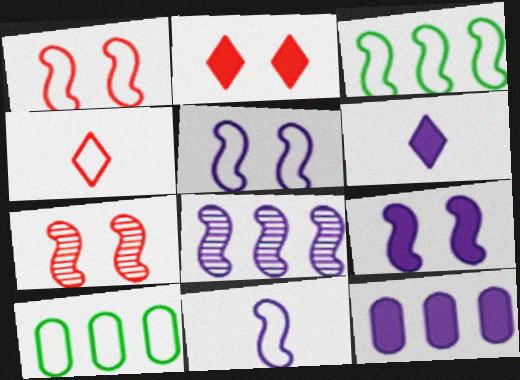[[1, 3, 11], 
[4, 5, 10], 
[6, 7, 10], 
[6, 9, 12], 
[8, 9, 11]]